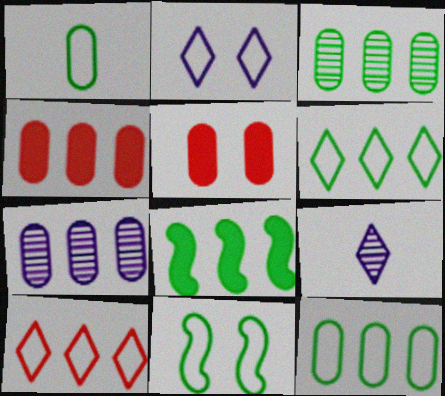[[1, 5, 7], 
[1, 6, 11], 
[3, 6, 8], 
[4, 7, 12], 
[4, 9, 11], 
[7, 8, 10]]